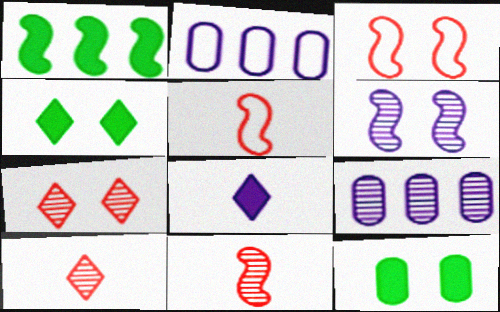[[1, 5, 6], 
[2, 4, 11], 
[2, 6, 8], 
[4, 5, 9]]